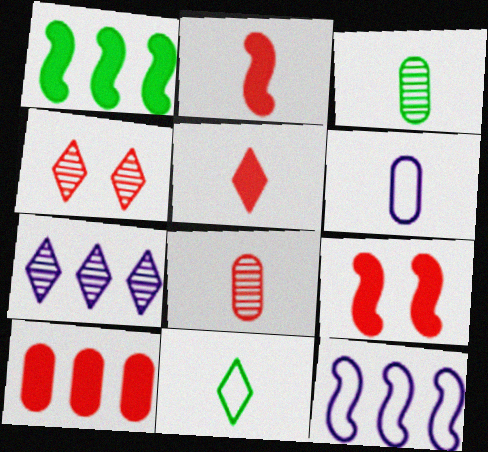[[1, 4, 6], 
[5, 9, 10]]